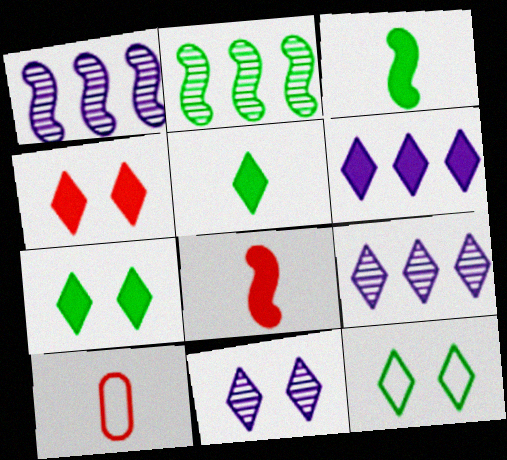[[1, 7, 10], 
[4, 5, 6], 
[4, 11, 12]]